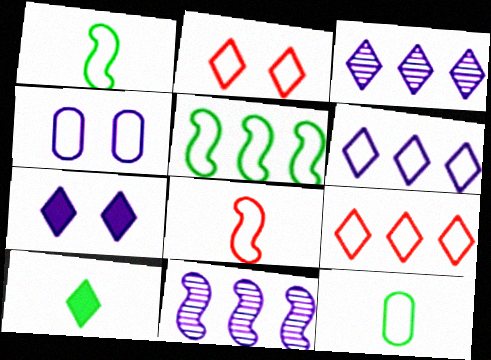[[1, 4, 9], 
[2, 3, 10]]